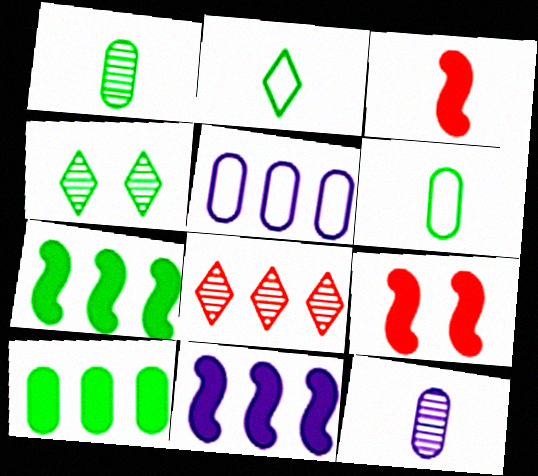[[2, 3, 12], 
[3, 4, 5], 
[4, 6, 7], 
[5, 7, 8]]